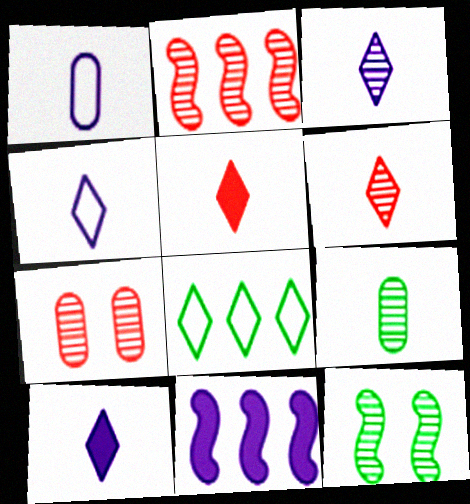[[2, 6, 7], 
[3, 4, 10]]